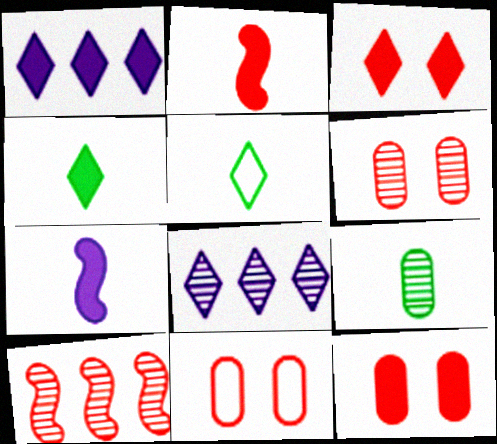[[1, 3, 4], 
[3, 5, 8], 
[6, 11, 12]]